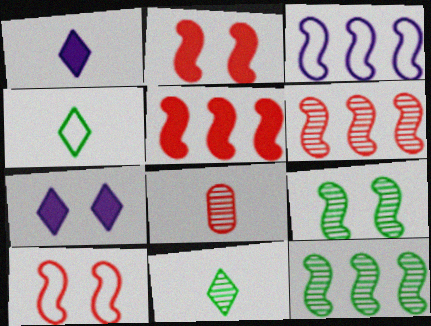[[3, 5, 12]]